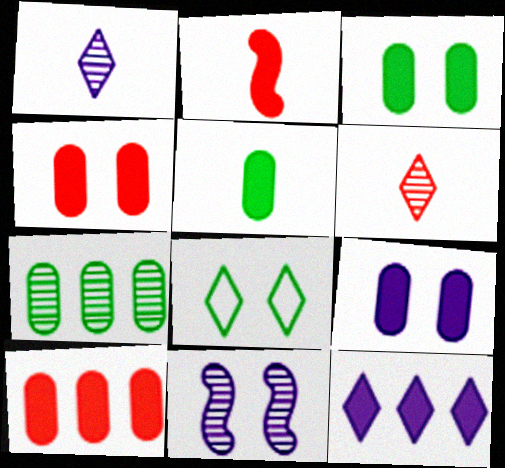[[2, 3, 12], 
[3, 4, 9], 
[4, 8, 11], 
[5, 9, 10], 
[6, 7, 11], 
[6, 8, 12]]